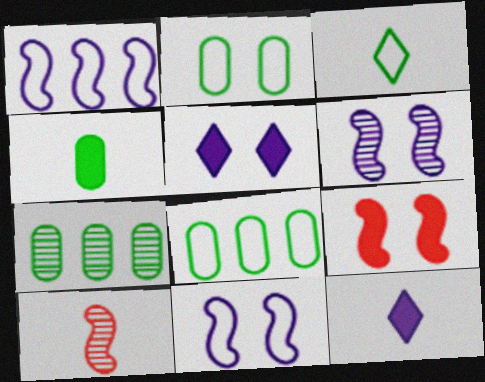[[2, 4, 7], 
[5, 8, 10]]